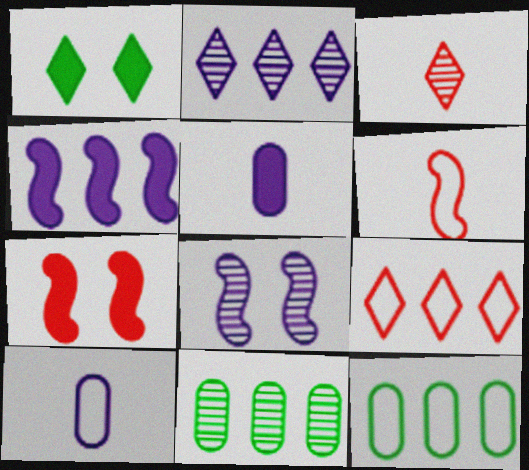[[3, 8, 11], 
[4, 9, 11]]